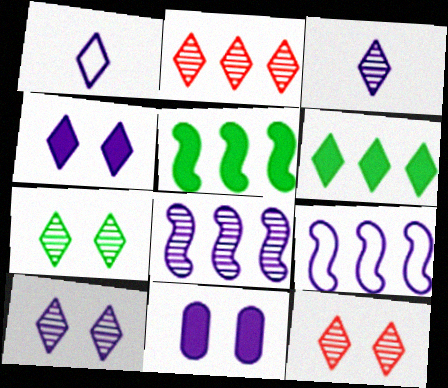[[1, 6, 12], 
[1, 8, 11], 
[2, 3, 7], 
[3, 9, 11], 
[7, 10, 12]]